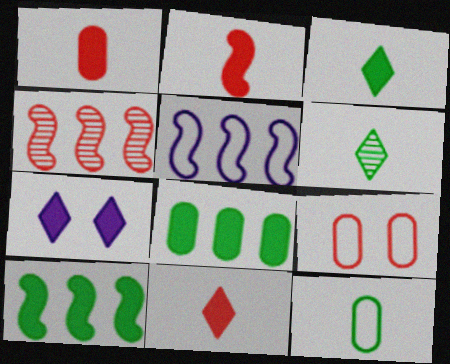[[1, 2, 11], 
[1, 7, 10], 
[2, 7, 8], 
[4, 5, 10], 
[4, 7, 12], 
[4, 9, 11]]